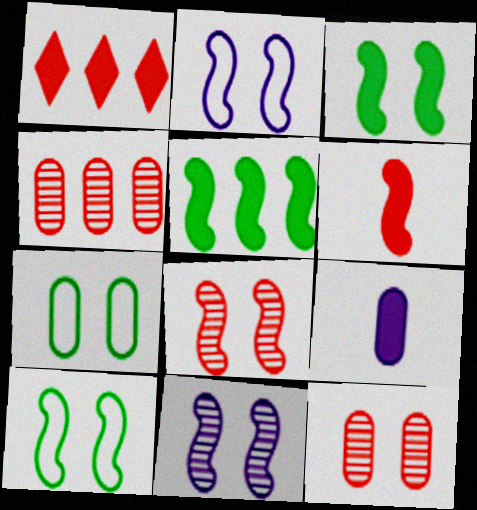[[1, 3, 9], 
[2, 3, 8], 
[4, 7, 9]]